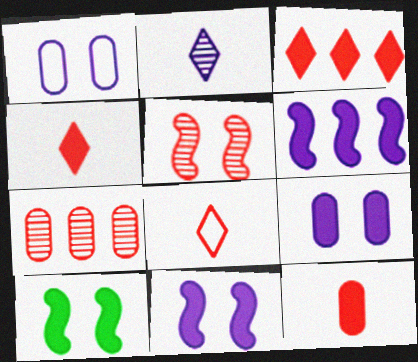[[1, 2, 6]]